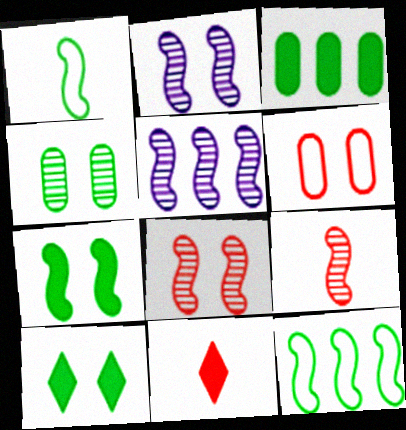[[2, 6, 10]]